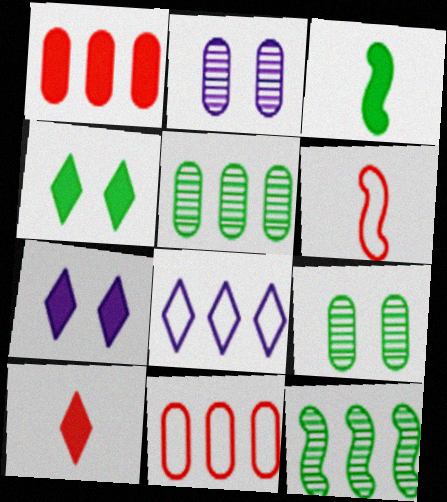[[1, 3, 7], 
[1, 8, 12], 
[5, 6, 7]]